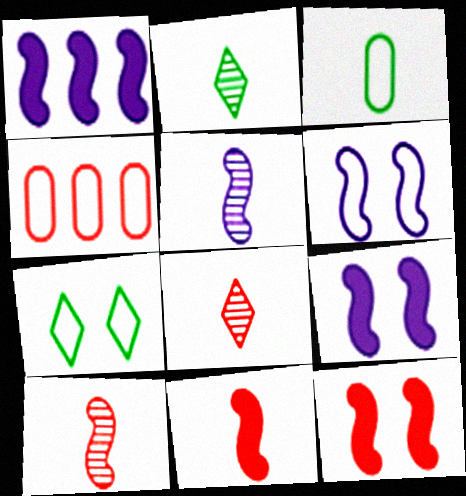[[1, 5, 6], 
[2, 4, 9], 
[4, 8, 12]]